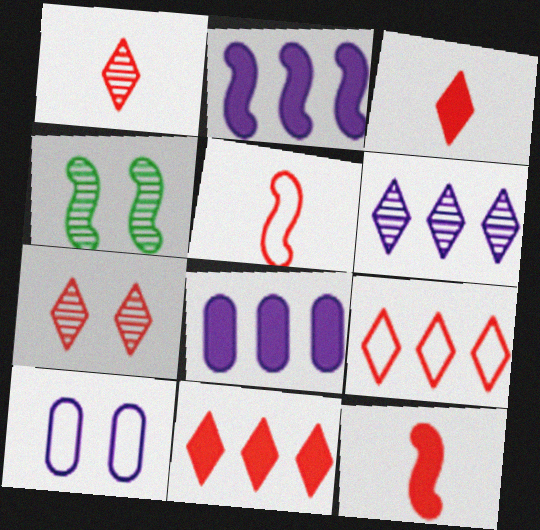[[2, 4, 5], 
[3, 7, 9]]